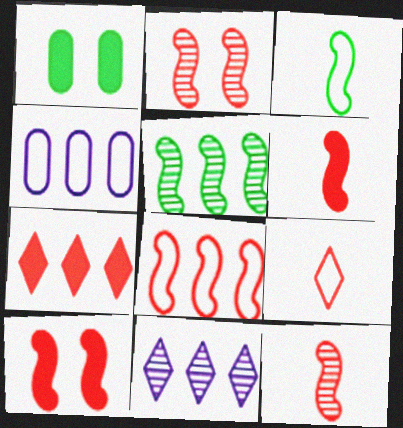[[2, 6, 8], 
[4, 5, 7], 
[8, 10, 12]]